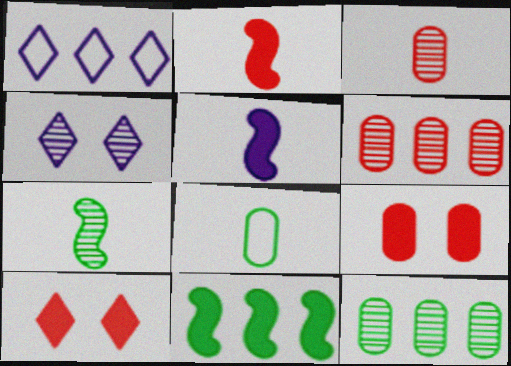[[1, 6, 11], 
[1, 7, 9], 
[4, 6, 7]]